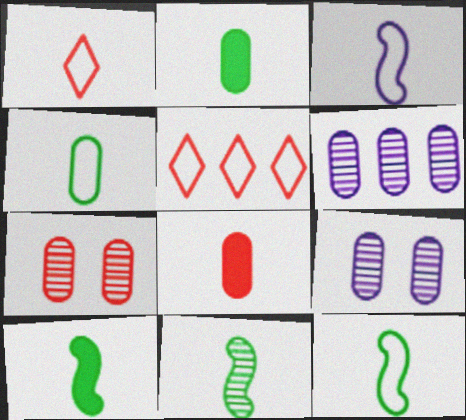[[1, 3, 4], 
[5, 9, 10], 
[10, 11, 12]]